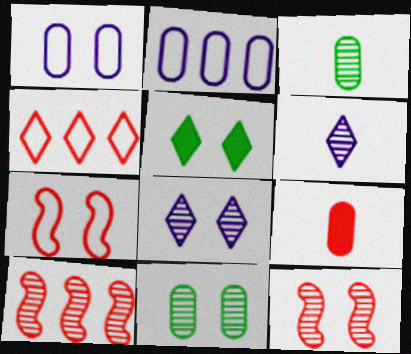[[1, 5, 12], 
[2, 9, 11], 
[3, 8, 10], 
[4, 5, 6], 
[4, 9, 12], 
[6, 10, 11], 
[8, 11, 12]]